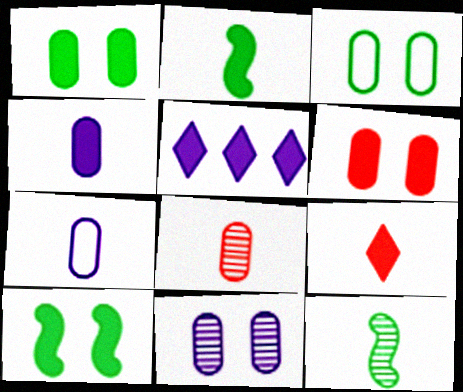[[2, 4, 9], 
[2, 5, 6], 
[3, 6, 11], 
[7, 9, 12]]